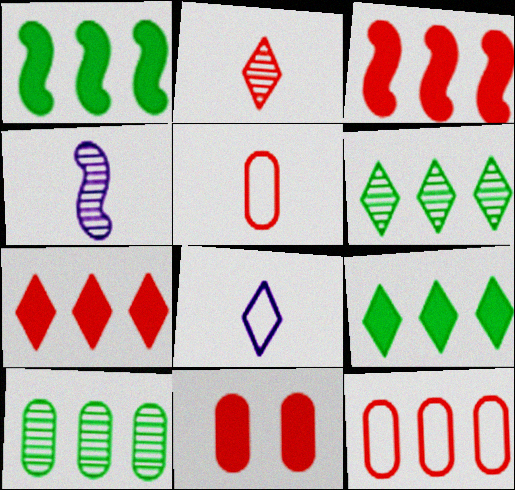[]